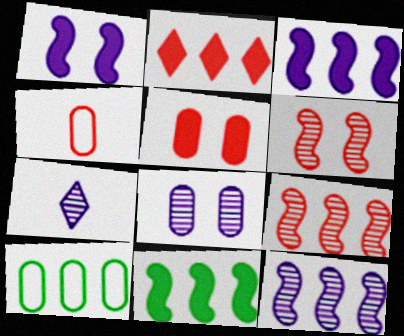[[2, 4, 6], 
[2, 10, 12], 
[7, 8, 12]]